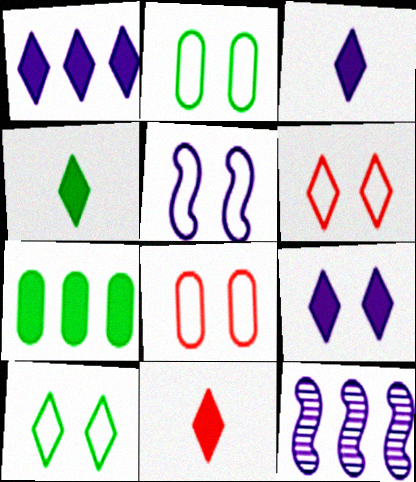[[1, 3, 9], 
[2, 5, 6], 
[2, 11, 12], 
[3, 4, 11], 
[4, 8, 12], 
[5, 8, 10]]